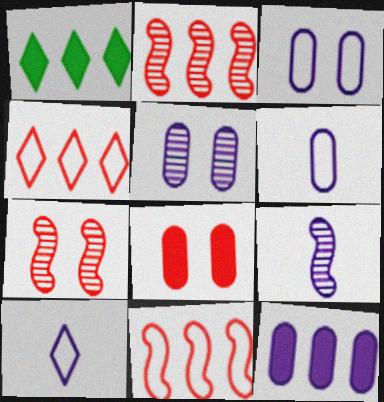[[1, 6, 7], 
[5, 6, 12]]